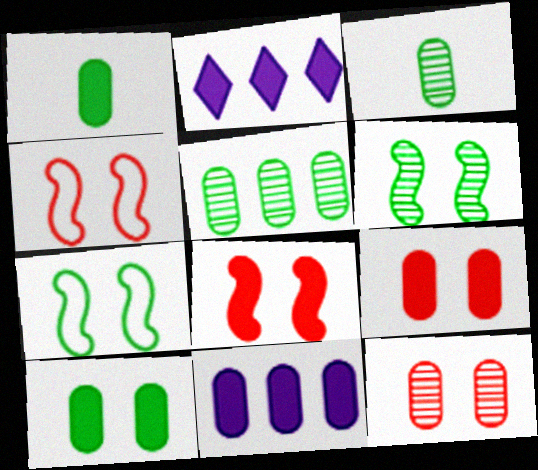[[1, 2, 8], 
[1, 9, 11], 
[2, 3, 4]]